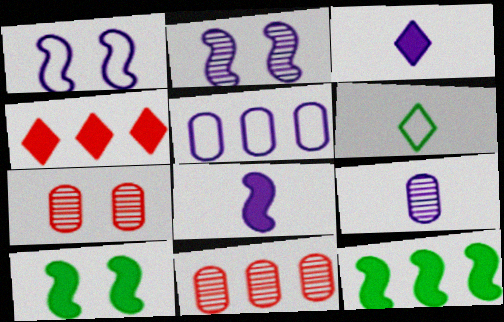[[2, 3, 5]]